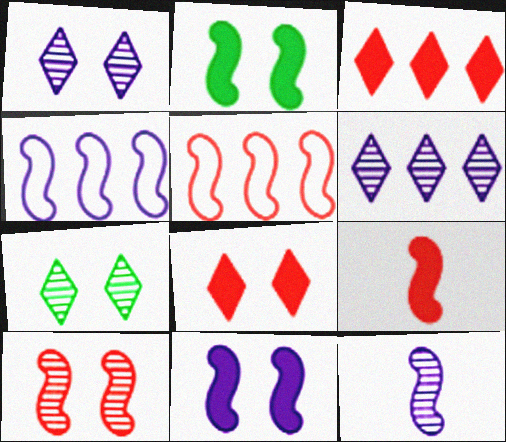[[2, 5, 12], 
[4, 11, 12], 
[5, 9, 10]]